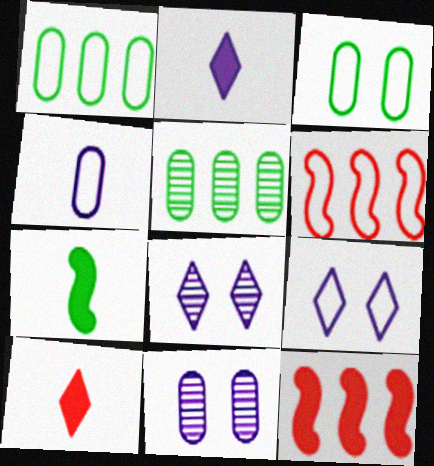[]